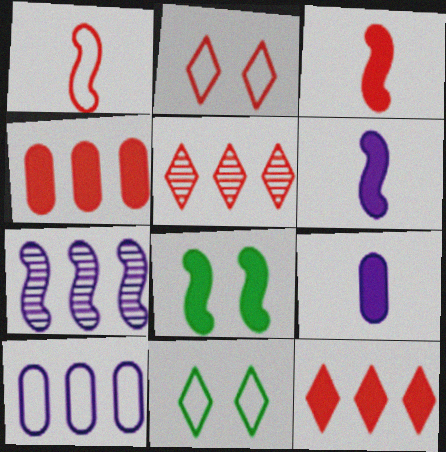[[1, 7, 8], 
[1, 10, 11], 
[8, 9, 12]]